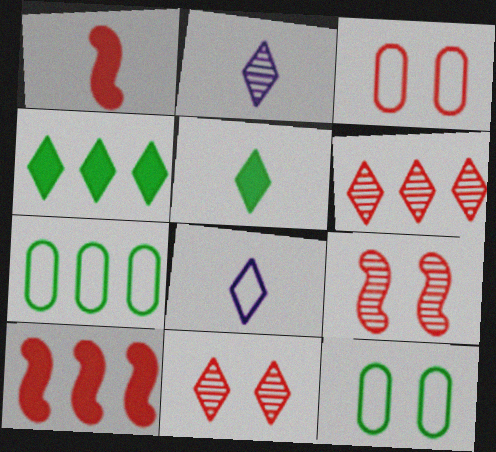[[1, 3, 6], 
[2, 10, 12], 
[4, 8, 11]]